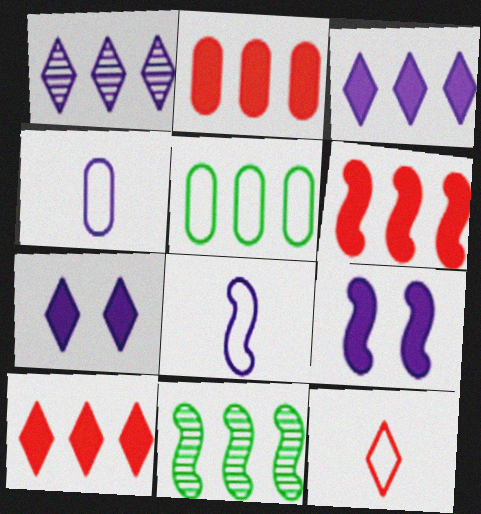[[1, 4, 9], 
[1, 5, 6], 
[2, 6, 10]]